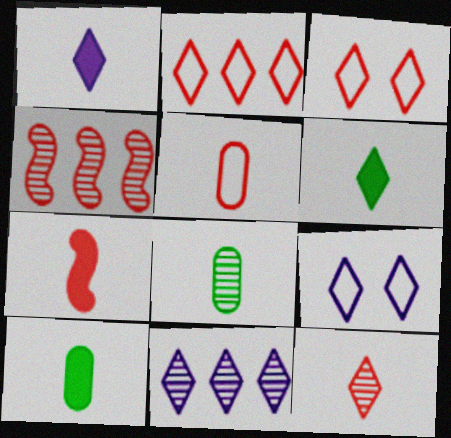[[1, 7, 10], 
[1, 9, 11], 
[3, 6, 11], 
[4, 9, 10], 
[5, 7, 12]]